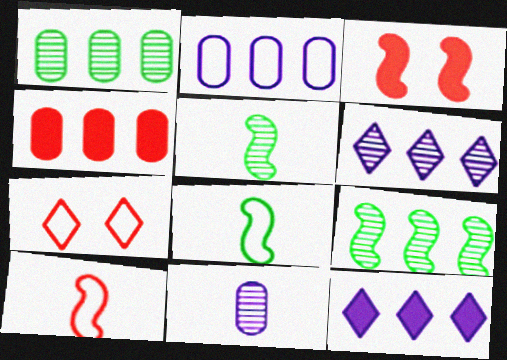[[1, 2, 4], 
[2, 7, 8]]